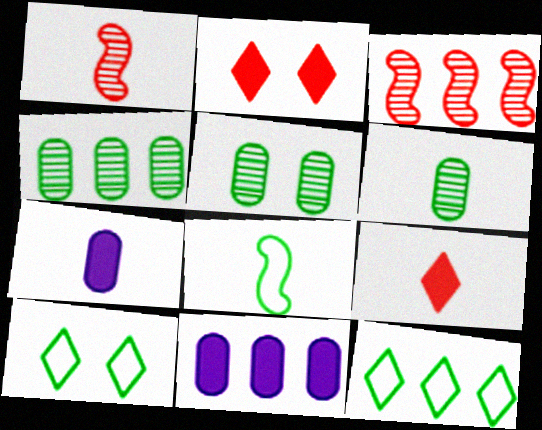[[1, 10, 11], 
[3, 7, 10], 
[3, 11, 12], 
[4, 5, 6]]